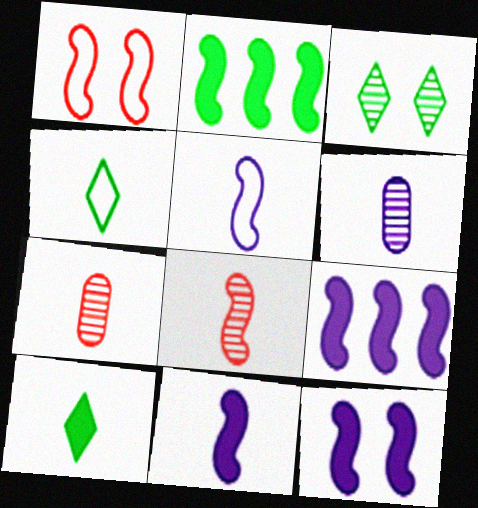[[4, 7, 11], 
[5, 7, 10], 
[9, 11, 12]]